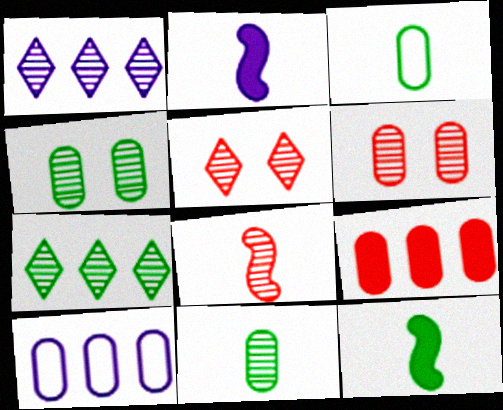[[1, 4, 8], 
[5, 10, 12]]